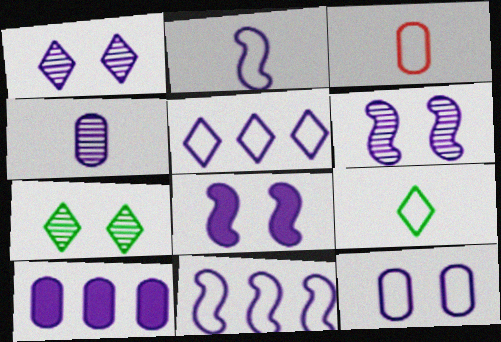[[1, 2, 10], 
[1, 8, 12], 
[2, 3, 9], 
[2, 5, 12], 
[4, 5, 8], 
[4, 10, 12]]